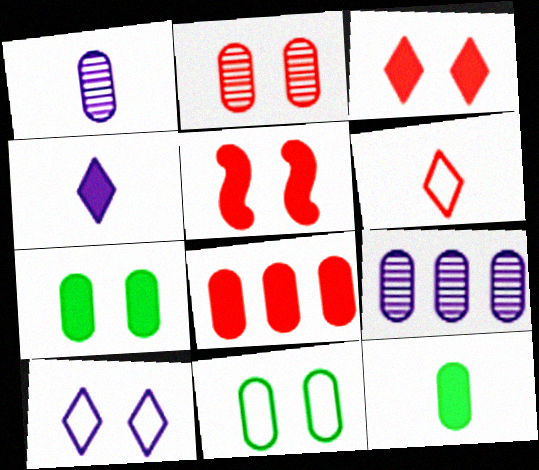[[1, 8, 11]]